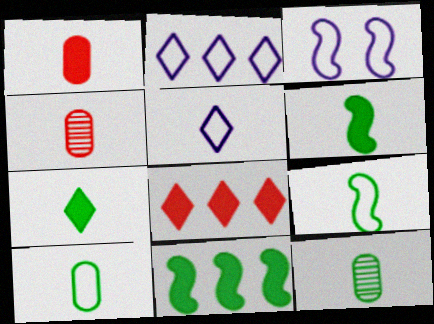[[3, 8, 12], 
[4, 5, 6], 
[7, 9, 12]]